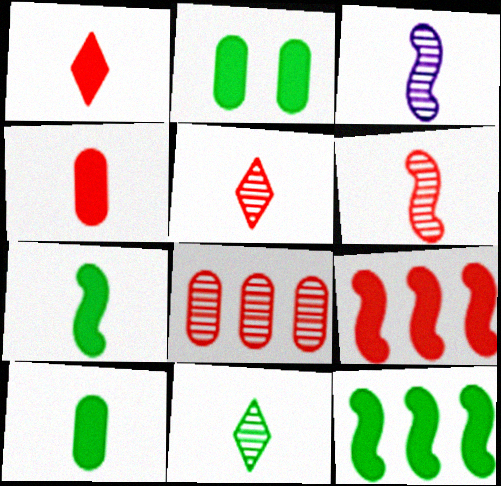[]